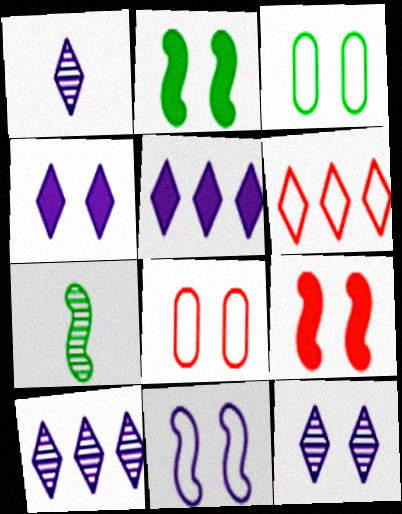[[1, 10, 12], 
[2, 8, 12], 
[3, 9, 12], 
[5, 7, 8]]